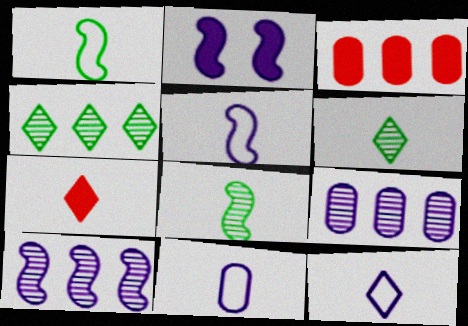[[2, 5, 10], 
[2, 9, 12], 
[5, 11, 12], 
[6, 7, 12], 
[7, 8, 11]]